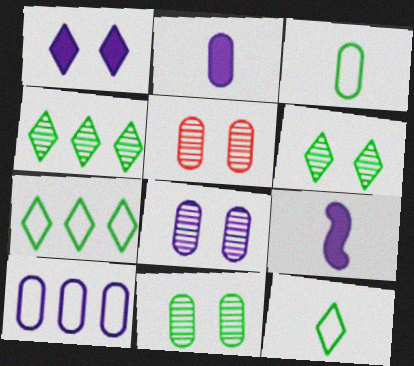[[2, 8, 10], 
[5, 7, 9], 
[5, 8, 11]]